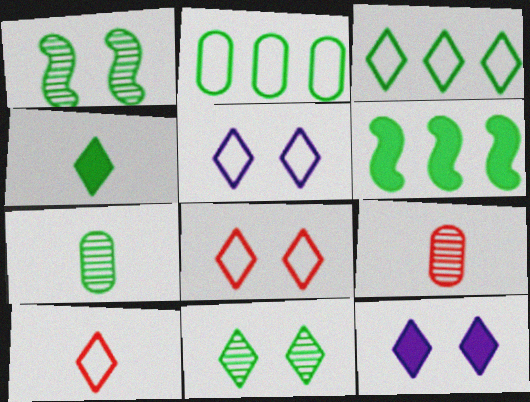[[1, 2, 4], 
[3, 4, 11], 
[3, 5, 10], 
[5, 6, 9], 
[8, 11, 12]]